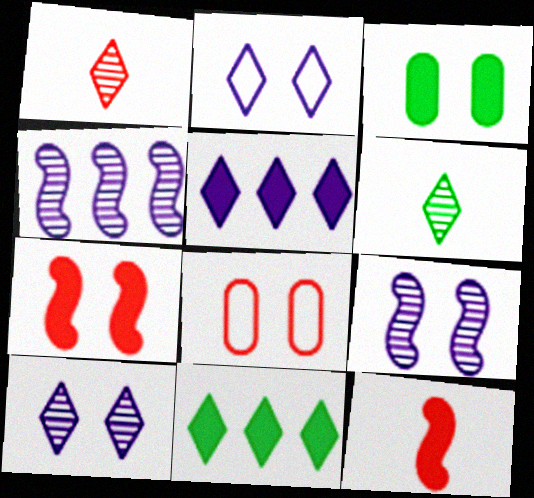[[1, 2, 11], 
[3, 5, 12]]